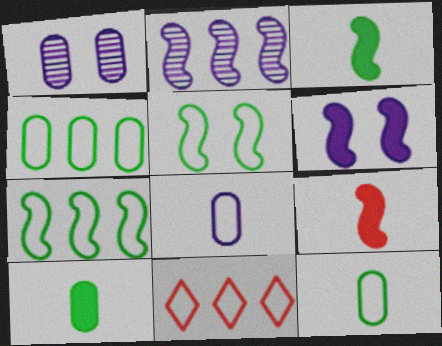[[1, 3, 11], 
[2, 5, 9], 
[5, 8, 11]]